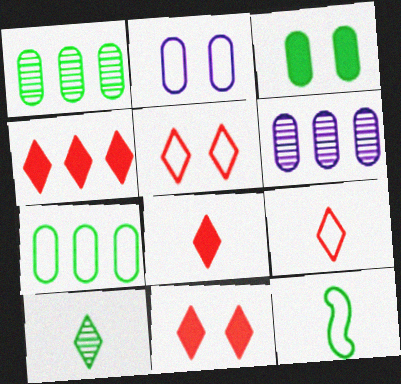[[4, 8, 11], 
[6, 11, 12]]